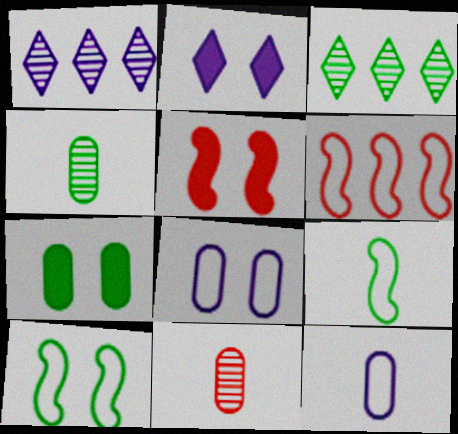[[2, 4, 6], 
[2, 5, 7], 
[3, 5, 12], 
[3, 7, 9]]